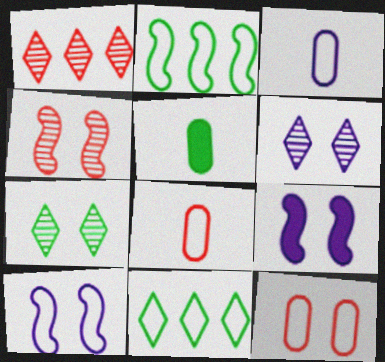[[1, 5, 10], 
[2, 5, 7], 
[7, 9, 12], 
[8, 10, 11]]